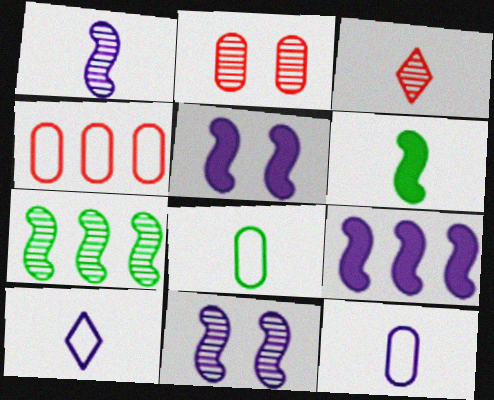[[3, 6, 12]]